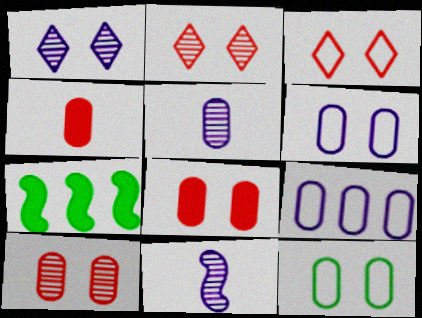[[3, 5, 7]]